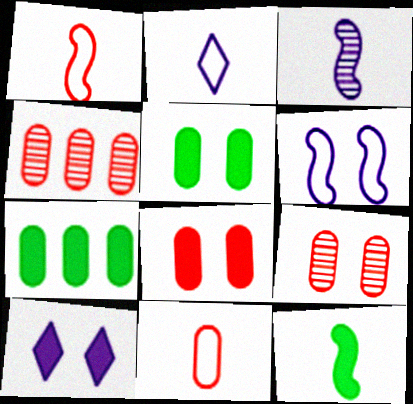[[1, 3, 12], 
[4, 8, 11]]